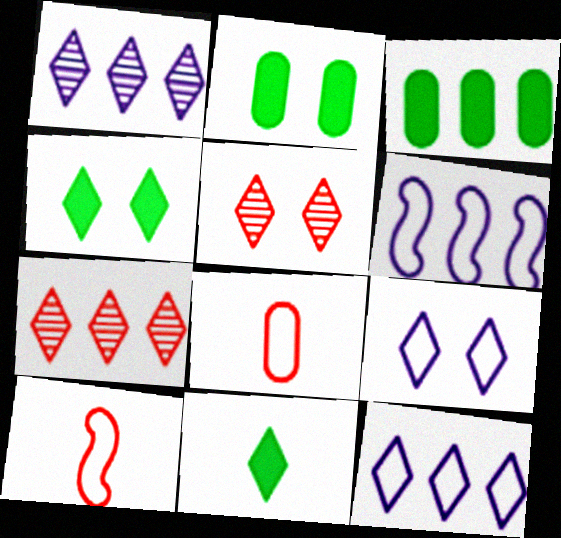[[1, 2, 10], 
[3, 6, 7], 
[4, 5, 9], 
[5, 11, 12], 
[7, 9, 11]]